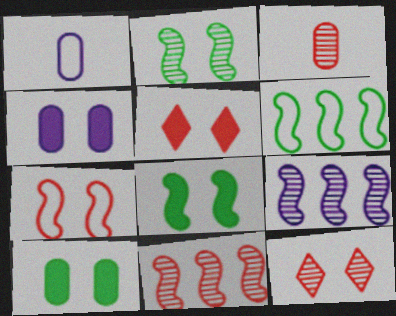[[3, 11, 12], 
[4, 5, 8]]